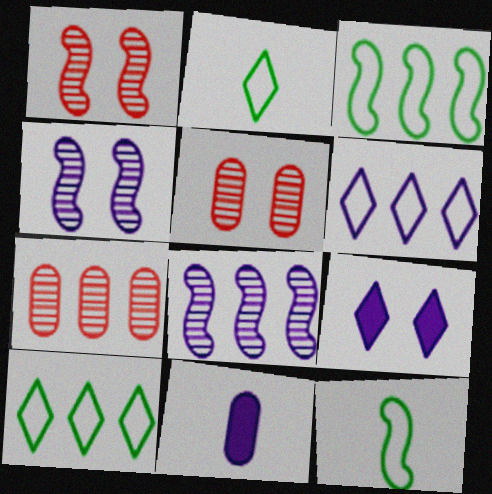[[1, 10, 11], 
[4, 6, 11], 
[7, 9, 12]]